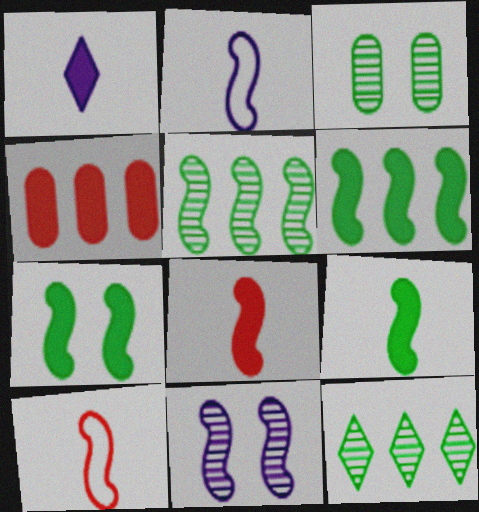[[1, 4, 7], 
[6, 7, 9], 
[6, 10, 11]]